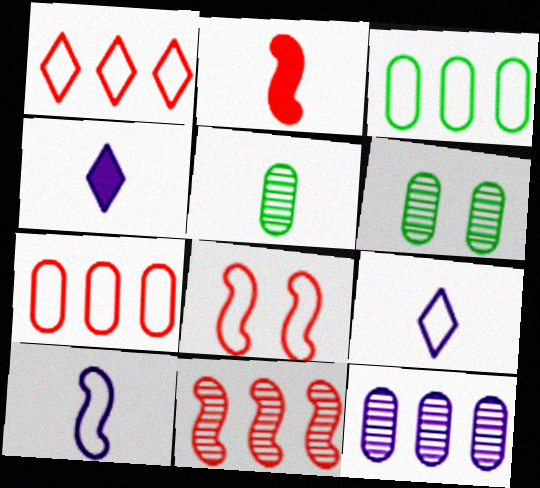[[2, 5, 9], 
[2, 8, 11], 
[3, 8, 9]]